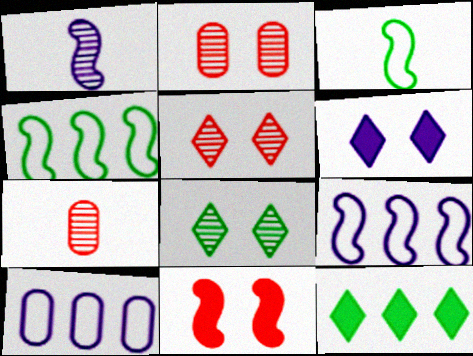[[1, 4, 11], 
[1, 6, 10], 
[4, 6, 7]]